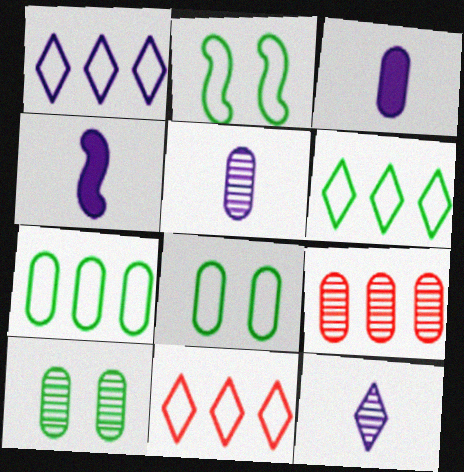[[1, 6, 11], 
[3, 8, 9], 
[4, 10, 11], 
[5, 9, 10]]